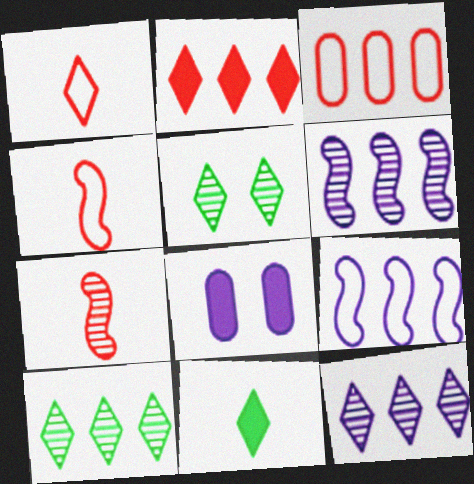[[4, 8, 10]]